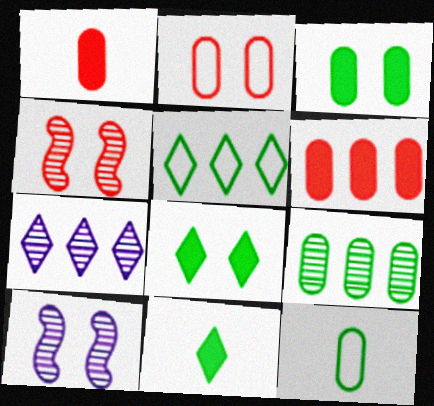[[1, 5, 10], 
[2, 8, 10], 
[3, 9, 12]]